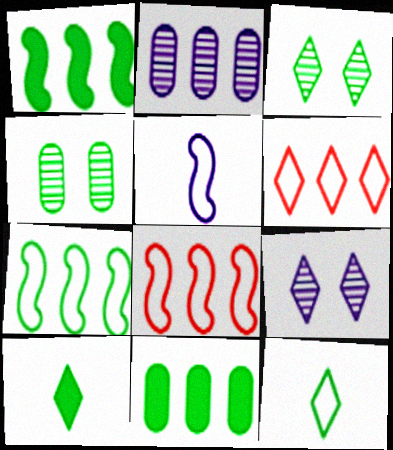[[1, 2, 6], 
[1, 4, 12], 
[4, 7, 10], 
[6, 9, 10]]